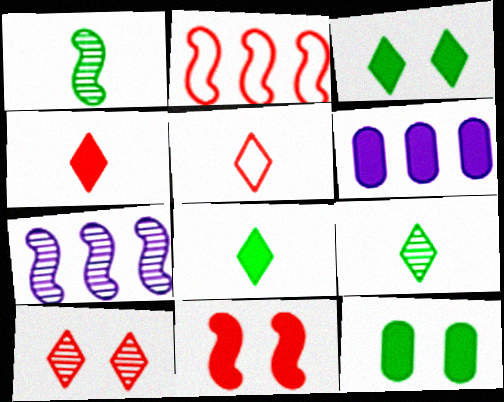[[5, 7, 12], 
[6, 8, 11]]